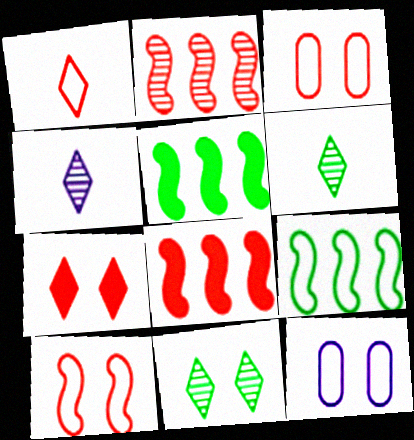[[1, 9, 12], 
[3, 4, 5], 
[6, 8, 12]]